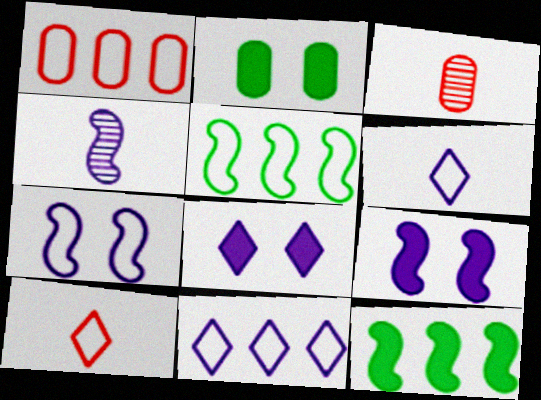[[1, 5, 11], 
[3, 5, 8]]